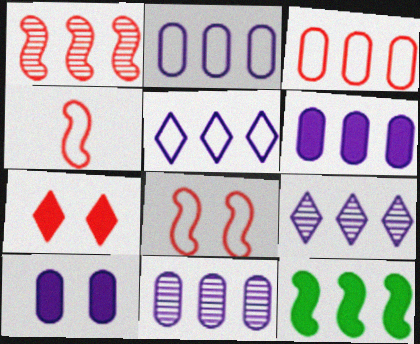[[2, 6, 11], 
[3, 9, 12]]